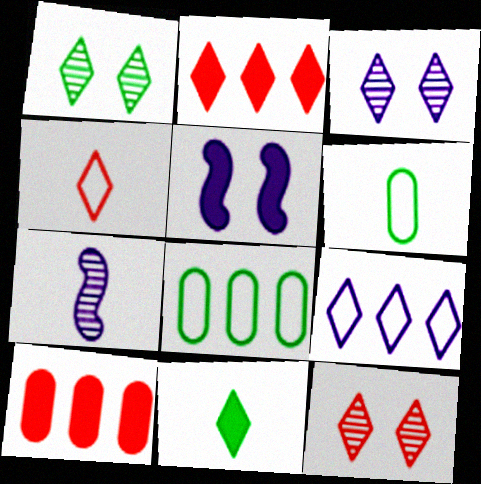[[1, 3, 12], 
[2, 4, 12], 
[5, 10, 11], 
[9, 11, 12]]